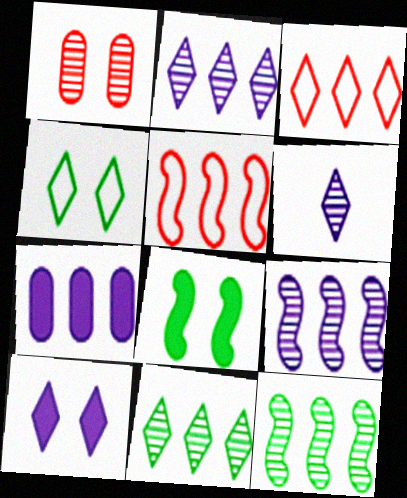[[1, 6, 12], 
[3, 7, 12], 
[5, 7, 11]]